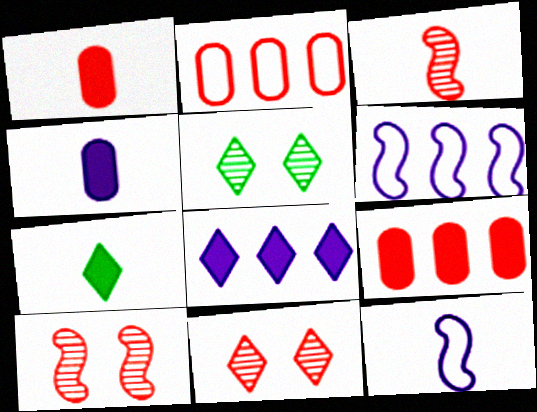[[1, 5, 6], 
[5, 9, 12]]